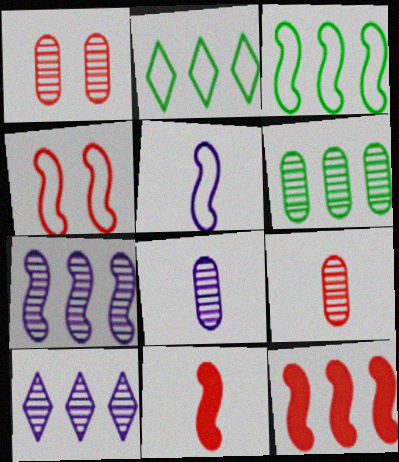[[1, 6, 8], 
[3, 4, 5], 
[3, 7, 12]]